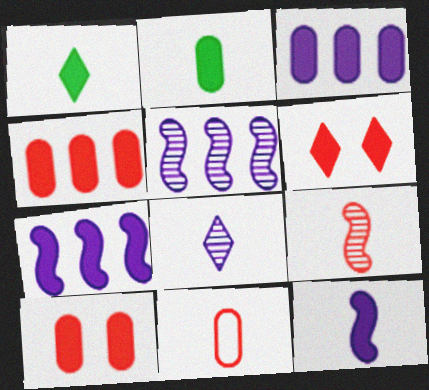[[1, 7, 10], 
[2, 3, 10], 
[2, 6, 7]]